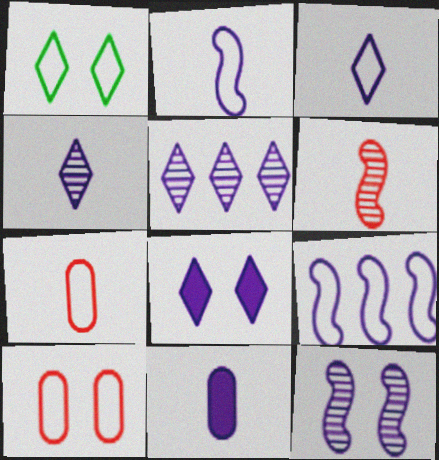[[1, 7, 9], 
[2, 4, 11], 
[3, 5, 8]]